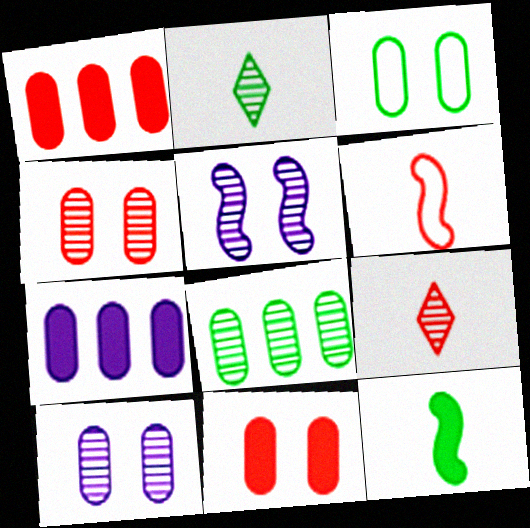[[3, 10, 11], 
[5, 8, 9]]